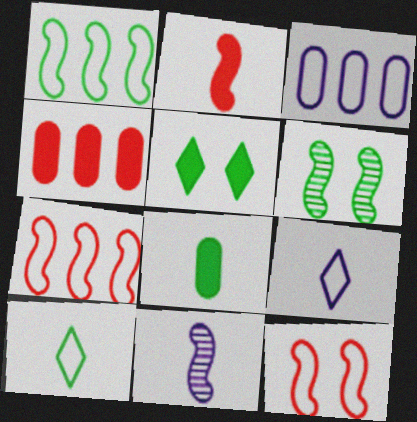[[3, 10, 12], 
[4, 6, 9]]